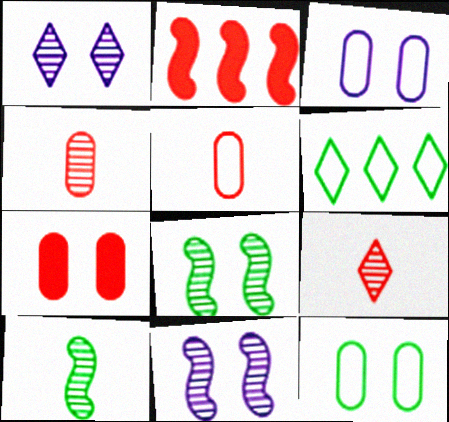[]